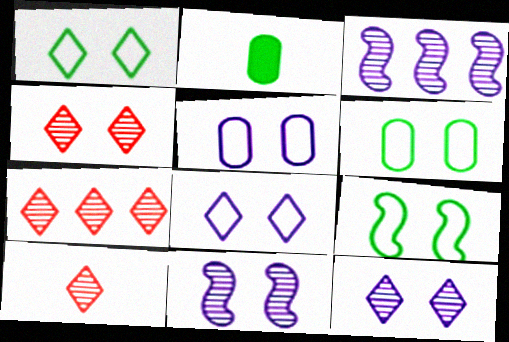[[1, 6, 9], 
[4, 7, 10]]